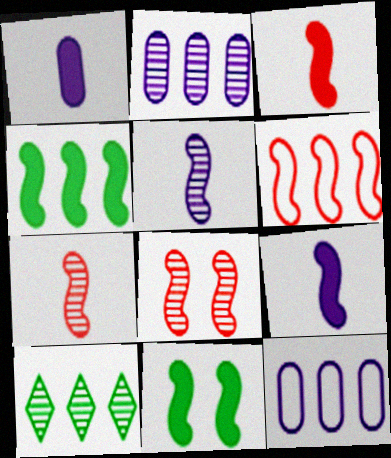[[3, 6, 8], 
[5, 6, 11]]